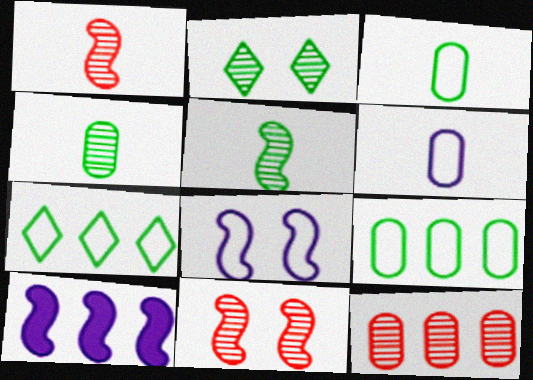[[7, 10, 12]]